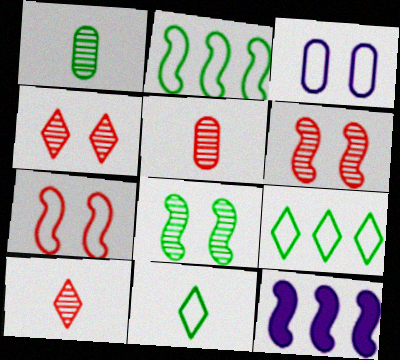[]